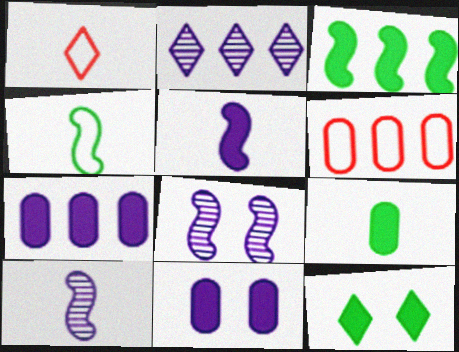[[1, 2, 12], 
[1, 9, 10], 
[2, 3, 6], 
[3, 9, 12], 
[6, 10, 12]]